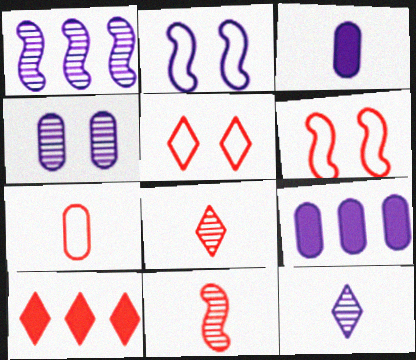[[1, 4, 12], 
[2, 9, 12], 
[5, 8, 10]]